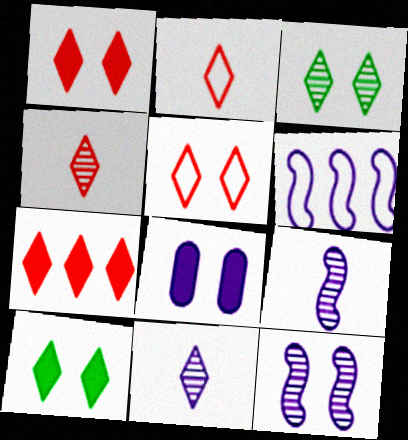[[4, 5, 7], 
[6, 8, 11]]